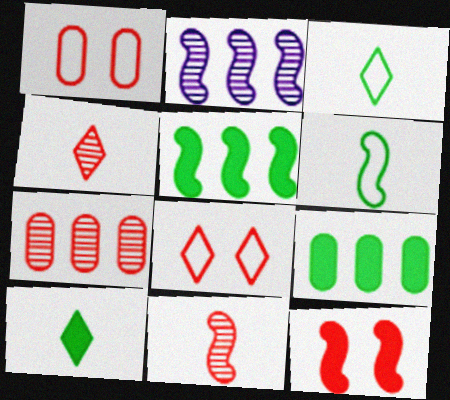[[1, 2, 10], 
[2, 6, 12]]